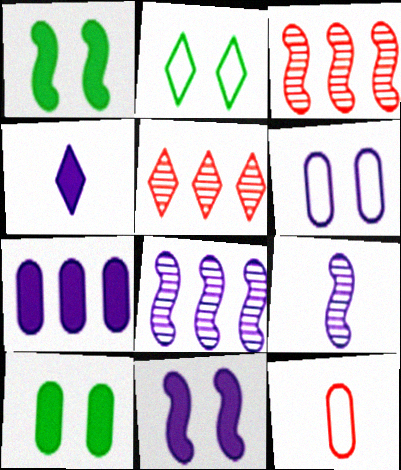[[2, 4, 5], 
[4, 6, 8], 
[4, 7, 11]]